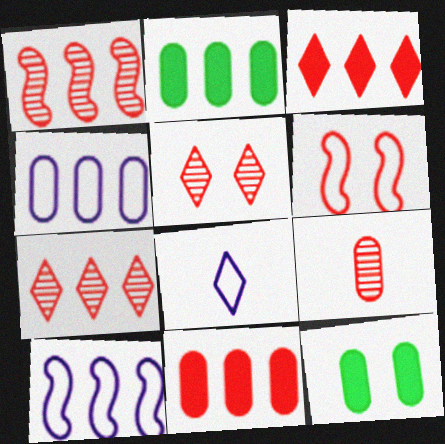[[1, 5, 9], 
[1, 8, 12], 
[2, 7, 10], 
[3, 6, 9], 
[4, 9, 12]]